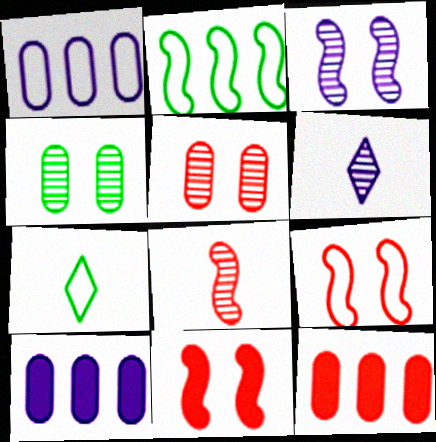[[1, 7, 9], 
[3, 7, 12]]